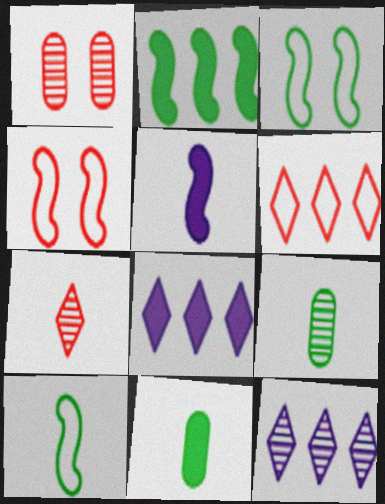[[1, 8, 10], 
[4, 8, 9], 
[4, 11, 12]]